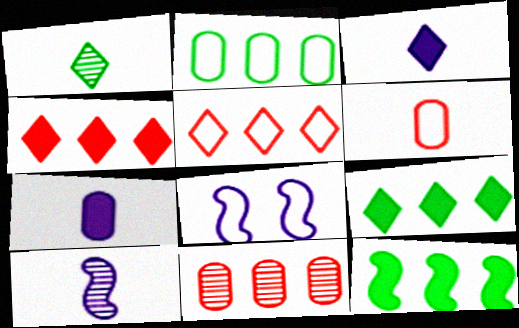[]